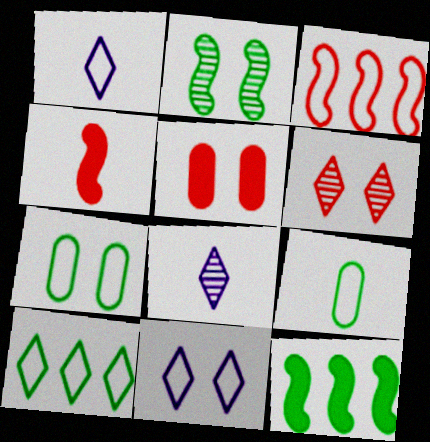[[1, 3, 7], 
[2, 5, 11], 
[3, 9, 11], 
[4, 8, 9]]